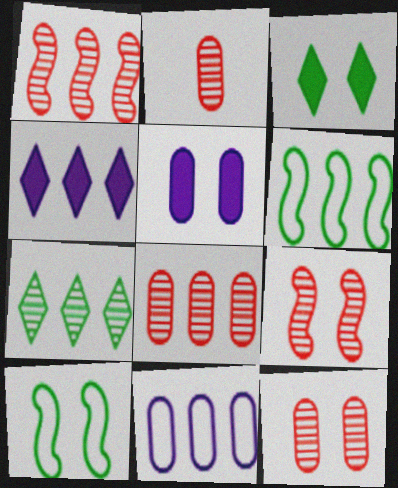[[2, 4, 10], 
[2, 8, 12], 
[4, 6, 8]]